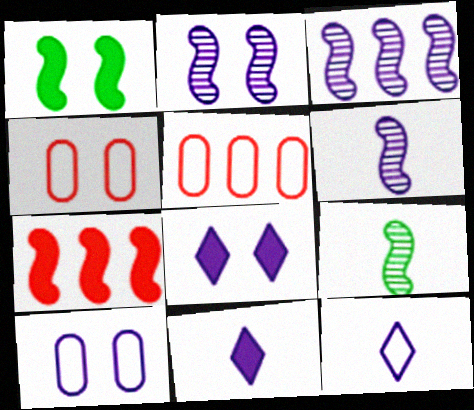[[2, 3, 6], 
[2, 8, 10], 
[3, 10, 11], 
[5, 8, 9]]